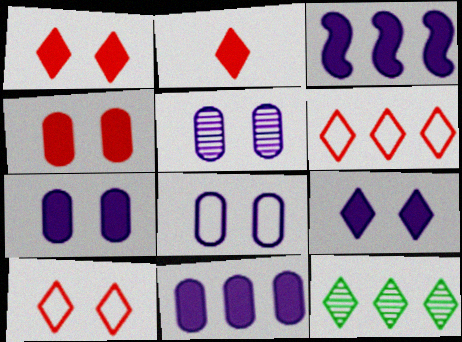[[5, 7, 8]]